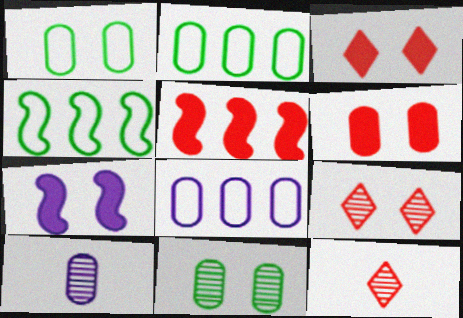[[1, 7, 9], 
[2, 6, 10], 
[2, 7, 12], 
[3, 4, 10]]